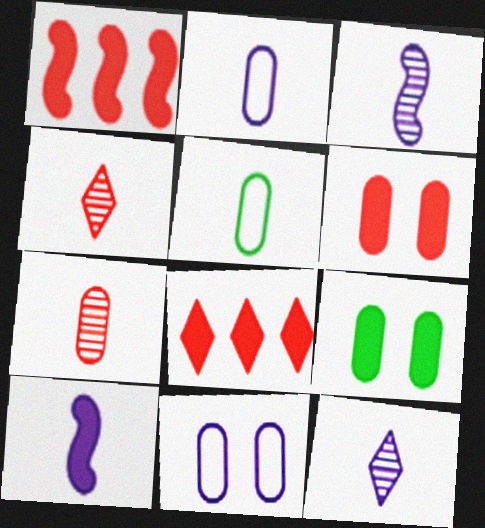[[2, 10, 12], 
[4, 5, 10], 
[8, 9, 10]]